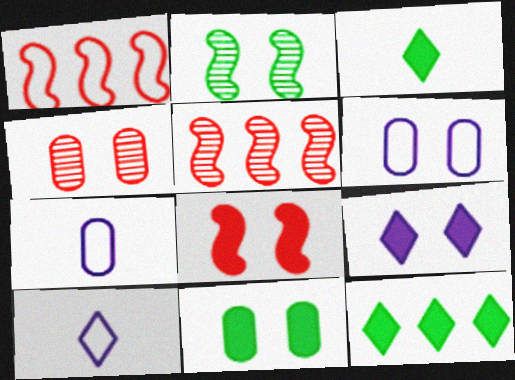[[3, 5, 6], 
[4, 6, 11], 
[5, 10, 11], 
[8, 9, 11]]